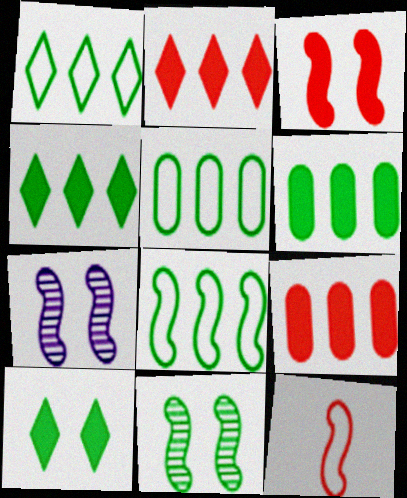[[1, 5, 8]]